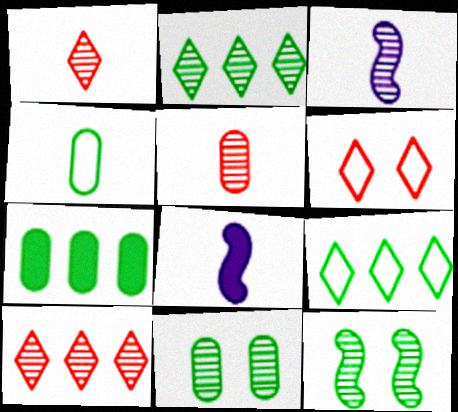[[1, 4, 8], 
[3, 6, 7], 
[3, 10, 11], 
[4, 7, 11]]